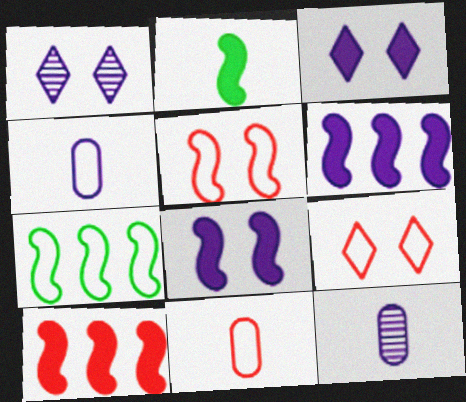[[1, 4, 6], 
[2, 8, 10], 
[4, 7, 9]]